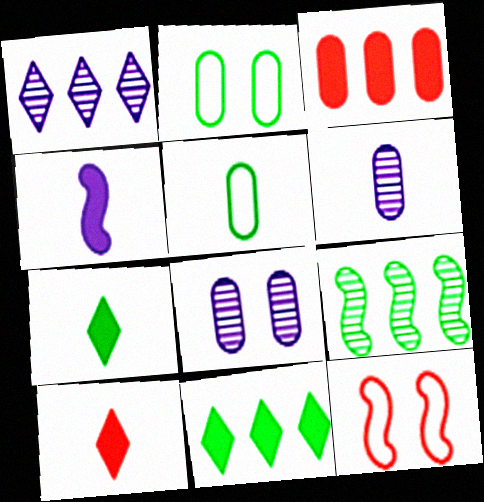[[2, 3, 6], 
[2, 7, 9], 
[3, 5, 8], 
[4, 9, 12], 
[6, 11, 12]]